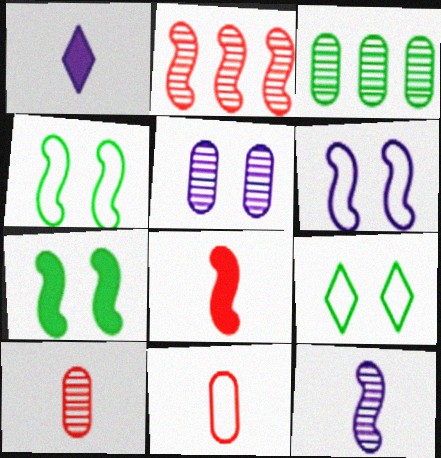[[3, 5, 10]]